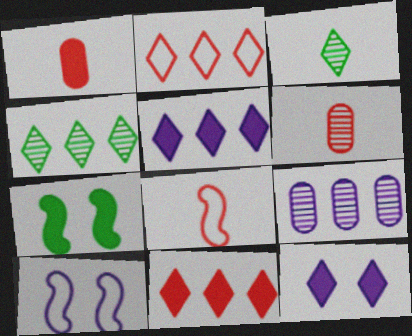[[1, 4, 10], 
[1, 5, 7], 
[2, 3, 12], 
[2, 4, 5]]